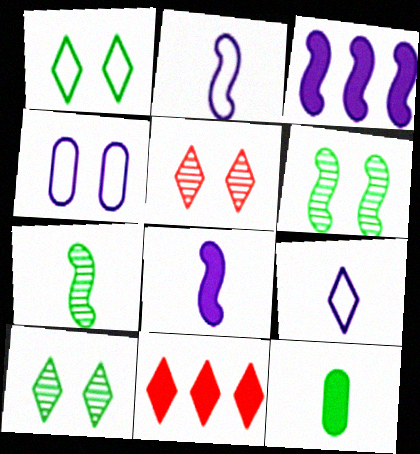[[4, 7, 11], 
[9, 10, 11]]